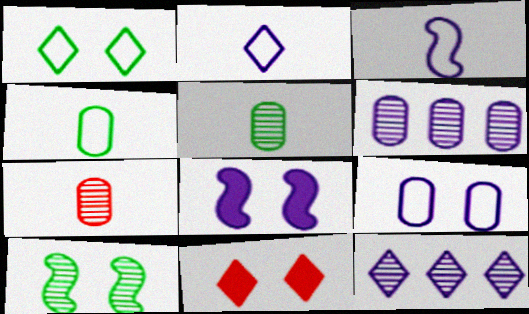[[2, 6, 8], 
[7, 10, 12], 
[9, 10, 11]]